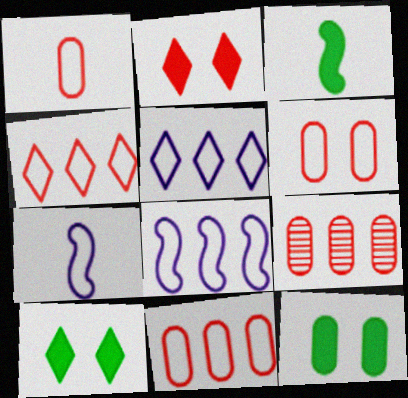[[1, 6, 11], 
[7, 9, 10]]